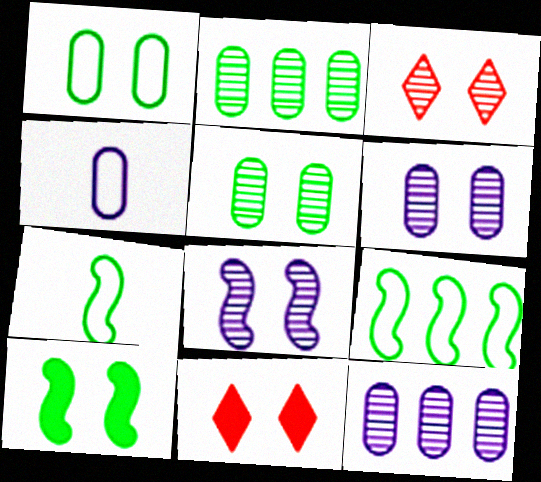[[1, 8, 11], 
[3, 5, 8], 
[7, 11, 12]]